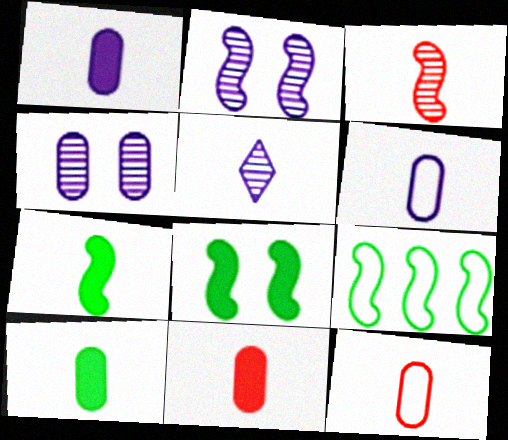[[1, 10, 11], 
[5, 7, 12]]